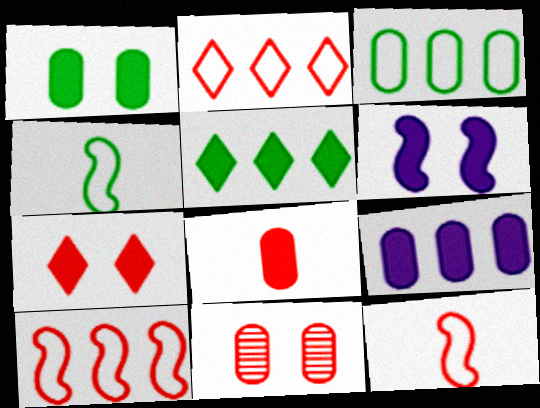[[1, 6, 7], 
[1, 8, 9], 
[5, 6, 8]]